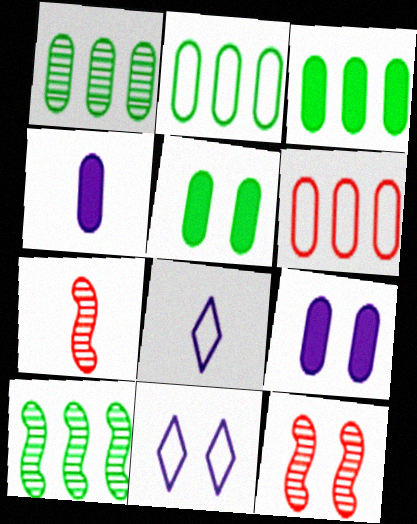[[1, 2, 3], 
[3, 7, 11], 
[3, 8, 12], 
[5, 11, 12]]